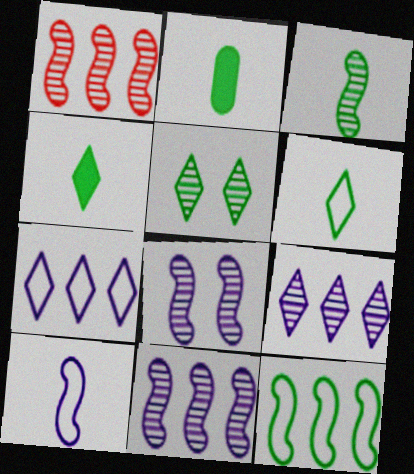[[1, 3, 8], 
[2, 3, 6], 
[2, 5, 12]]